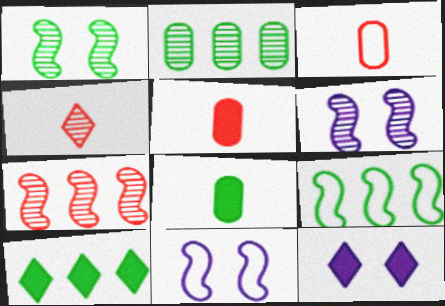[[2, 4, 6], 
[2, 9, 10], 
[3, 6, 10]]